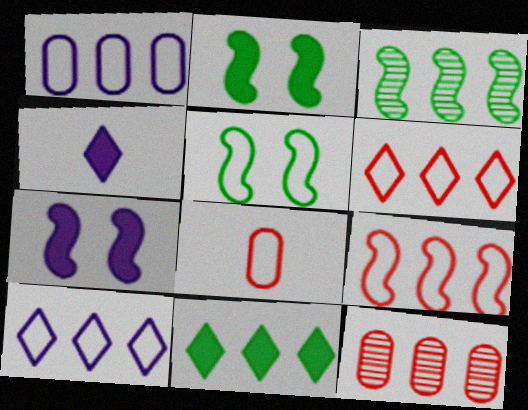[[4, 5, 12], 
[5, 8, 10]]